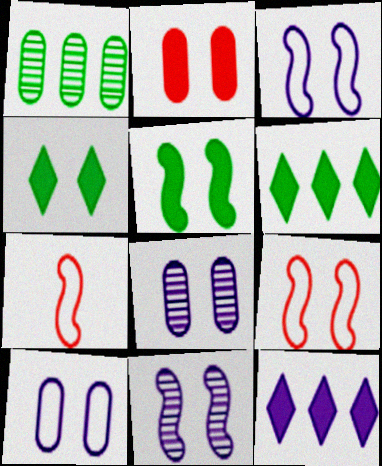[[4, 8, 9], 
[5, 9, 11], 
[6, 7, 8]]